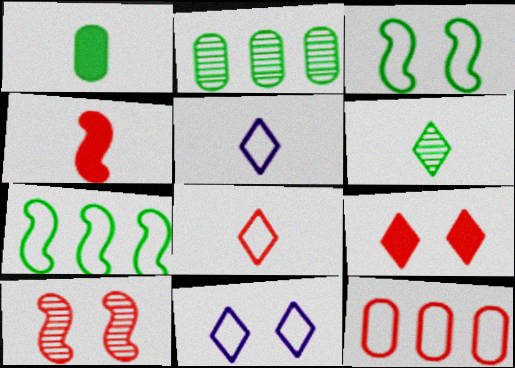[[2, 4, 11], 
[3, 5, 12]]